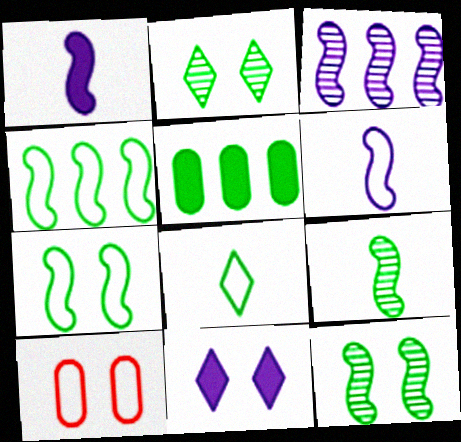[[5, 8, 12], 
[10, 11, 12]]